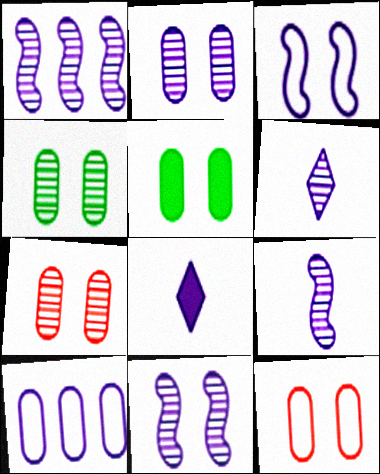[[1, 2, 6], 
[1, 9, 11], 
[2, 4, 7], 
[2, 5, 12], 
[8, 10, 11]]